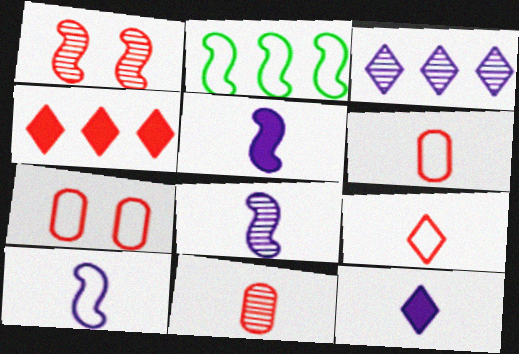[[1, 2, 5], 
[1, 4, 6], 
[5, 8, 10]]